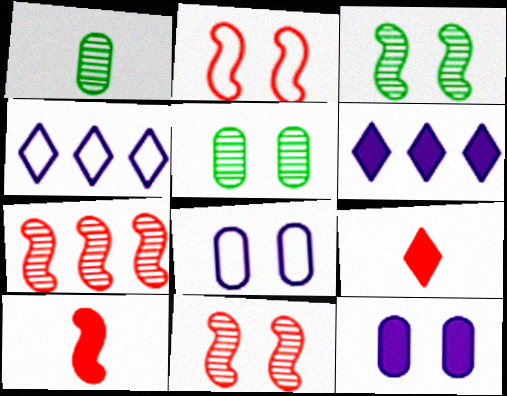[[1, 2, 6], 
[2, 7, 10], 
[4, 5, 10]]